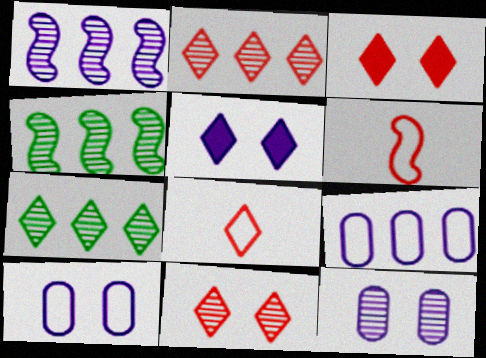[[2, 3, 8], 
[5, 7, 8]]